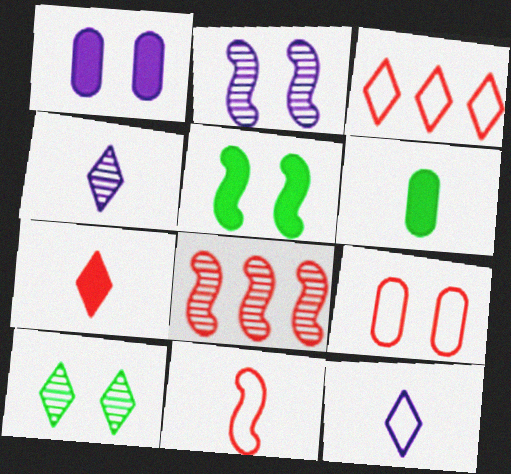[[2, 3, 6], 
[3, 9, 11], 
[4, 6, 11], 
[7, 8, 9]]